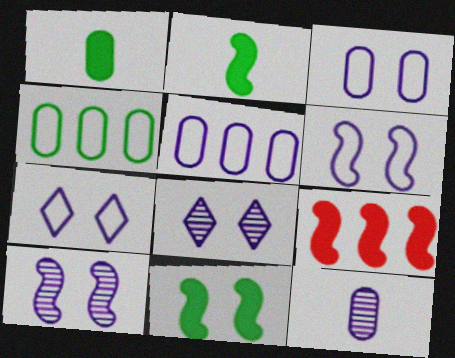[[3, 6, 7]]